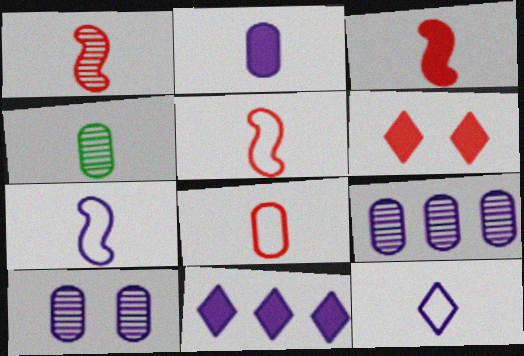[[1, 3, 5], 
[2, 4, 8], 
[3, 4, 12], 
[7, 10, 11]]